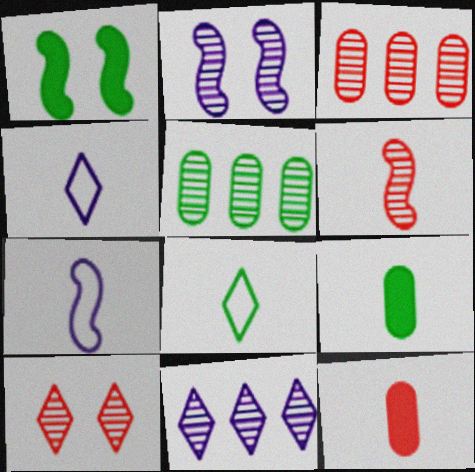[[1, 3, 4], 
[1, 5, 8], 
[3, 6, 10], 
[4, 6, 9]]